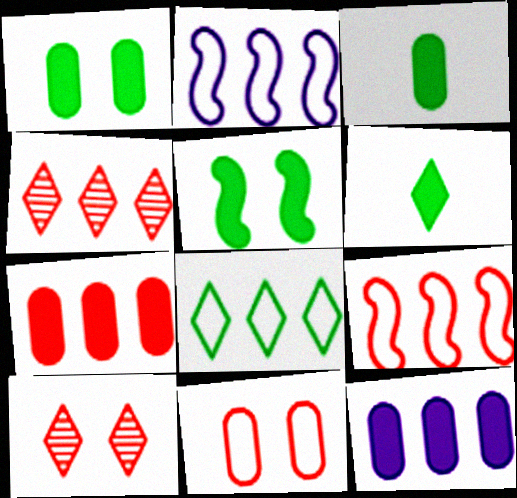[[2, 3, 10], 
[4, 7, 9]]